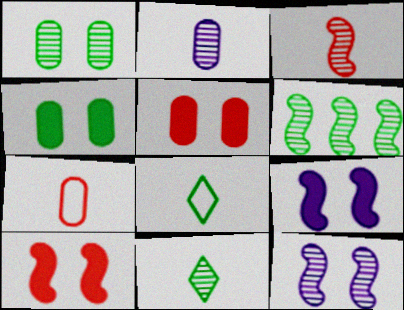[[1, 6, 11], 
[2, 3, 11], 
[3, 6, 12], 
[4, 6, 8]]